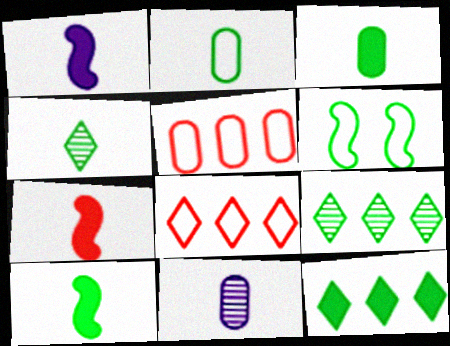[[1, 7, 10], 
[2, 4, 10], 
[3, 6, 9]]